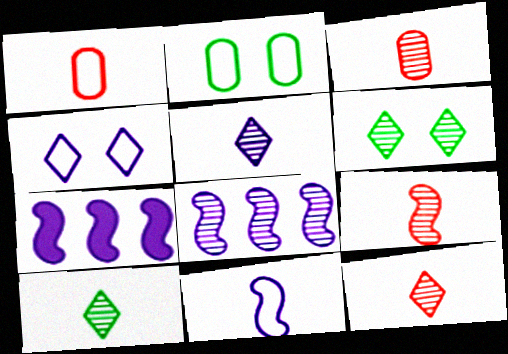[[1, 6, 7], 
[2, 7, 12], 
[3, 6, 8], 
[3, 9, 12], 
[5, 10, 12]]